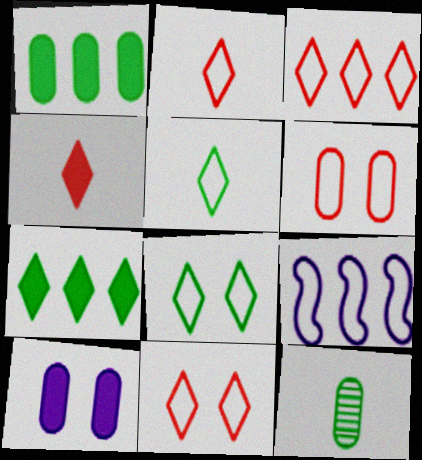[[2, 3, 11], 
[5, 6, 9]]